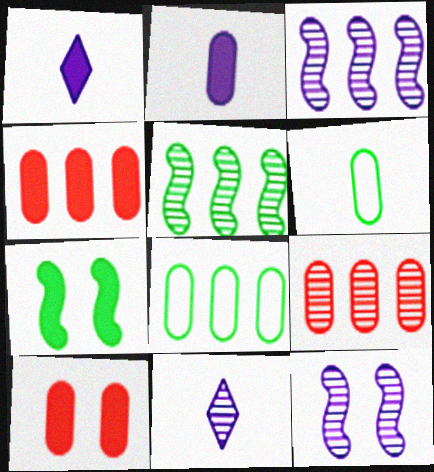[[1, 4, 7]]